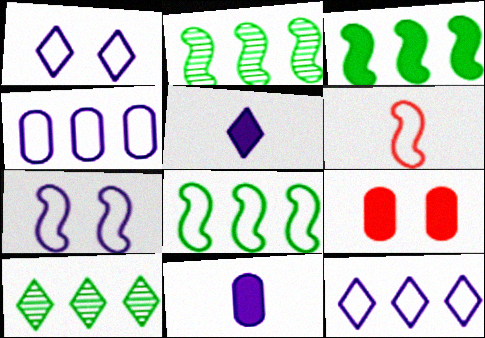[[2, 3, 8], 
[3, 5, 9], 
[6, 7, 8]]